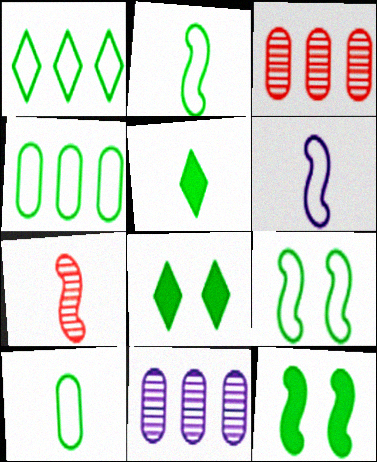[[1, 9, 10], 
[3, 6, 8]]